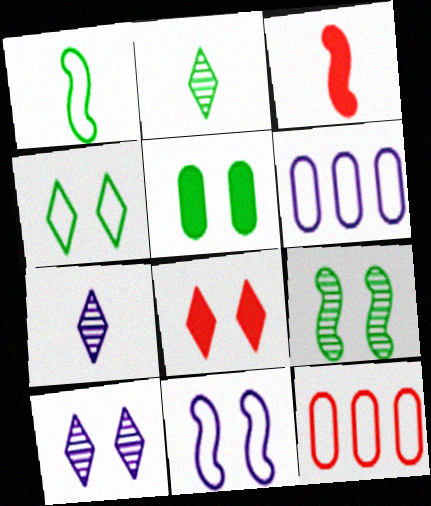[[4, 5, 9], 
[4, 8, 10]]